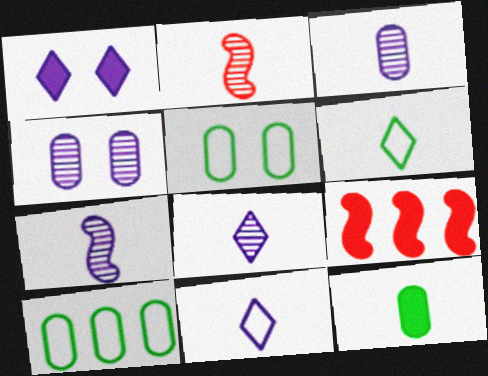[[1, 2, 10], 
[1, 9, 12], 
[2, 11, 12], 
[3, 7, 8], 
[4, 6, 9], 
[5, 8, 9]]